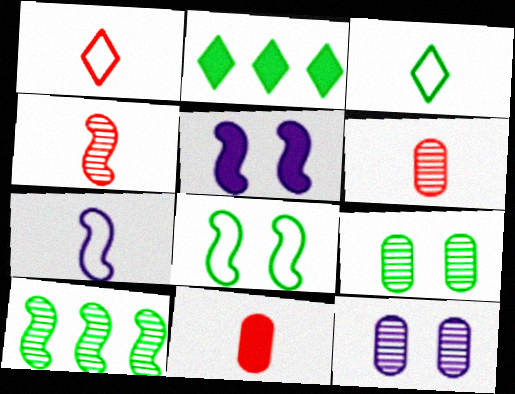[[1, 4, 11], 
[2, 5, 11]]